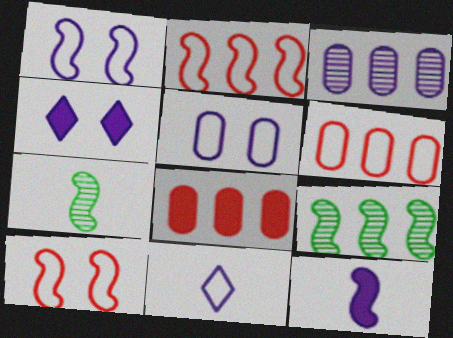[[4, 6, 7], 
[9, 10, 12]]